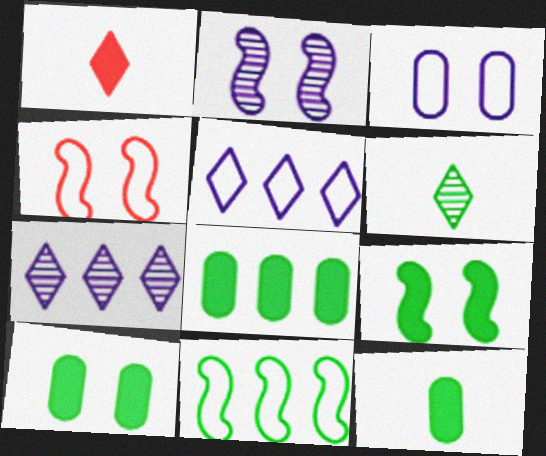[[2, 4, 9], 
[4, 7, 12], 
[6, 10, 11], 
[8, 10, 12]]